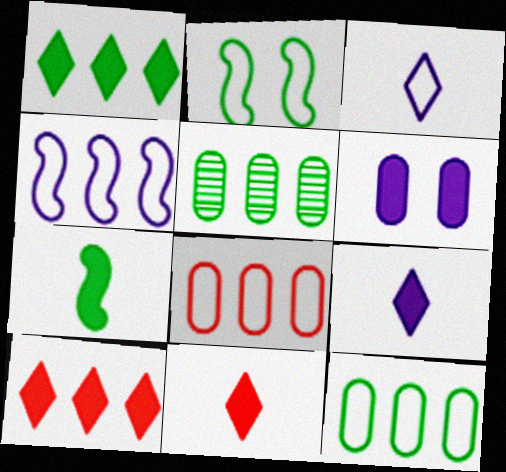[[2, 3, 8], 
[4, 5, 10], 
[6, 7, 10]]